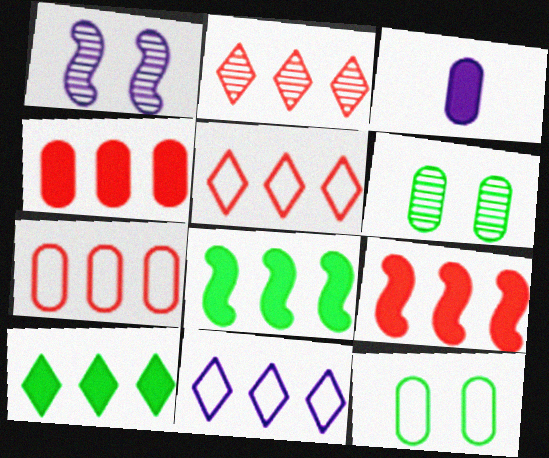[[1, 3, 11], 
[2, 7, 9], 
[2, 10, 11], 
[3, 6, 7]]